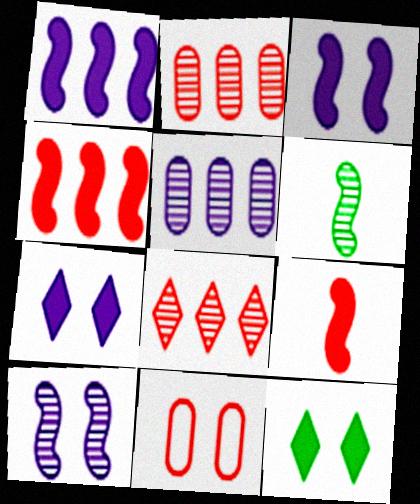[[8, 9, 11], 
[10, 11, 12]]